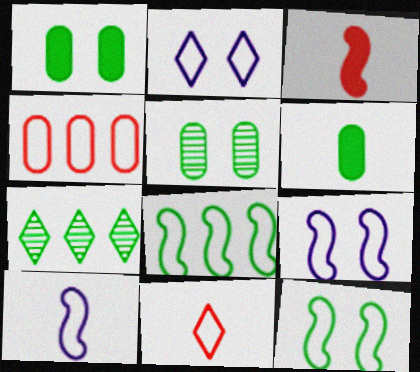[[6, 7, 12]]